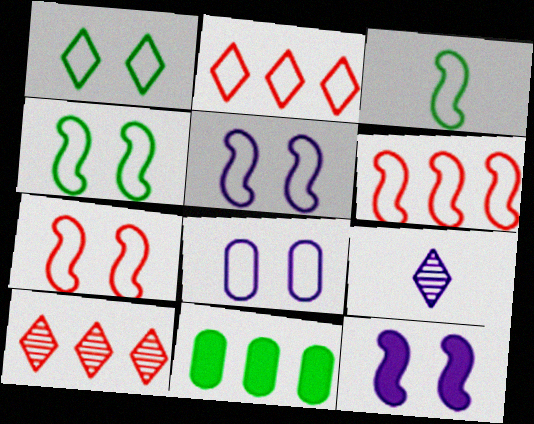[[1, 7, 8], 
[2, 3, 8], 
[3, 5, 6], 
[4, 5, 7], 
[7, 9, 11]]